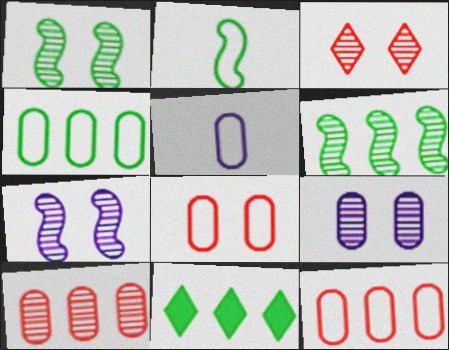[[1, 3, 9], 
[4, 5, 8], 
[4, 6, 11]]